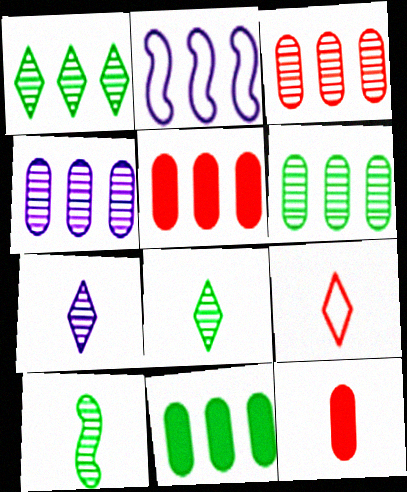[[1, 2, 5], 
[3, 4, 6]]